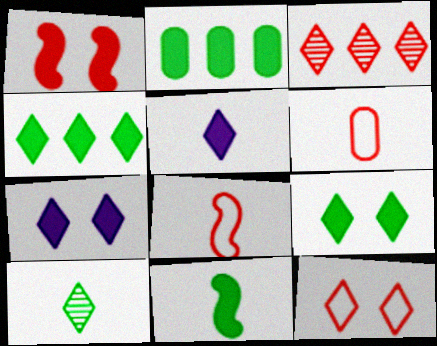[[1, 2, 5], 
[1, 3, 6], 
[2, 9, 11]]